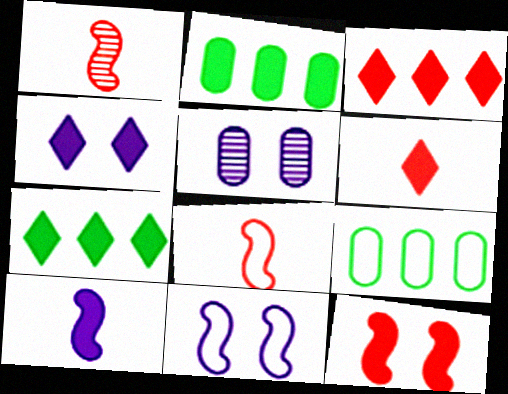[[1, 4, 9], 
[4, 5, 11], 
[4, 6, 7], 
[5, 7, 8]]